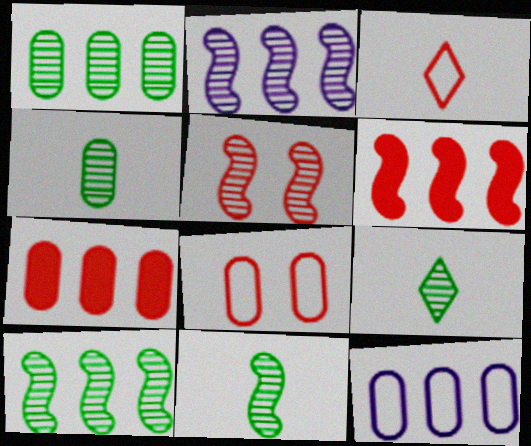[[1, 7, 12], 
[2, 5, 11], 
[3, 5, 7], 
[4, 9, 11]]